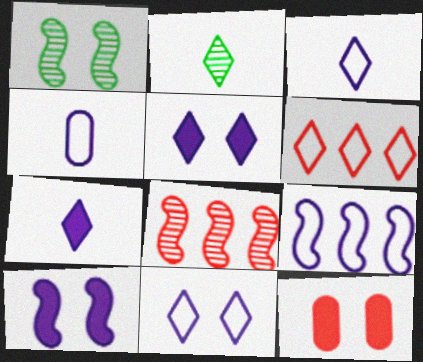[[1, 11, 12], 
[2, 5, 6], 
[2, 9, 12], 
[4, 9, 11]]